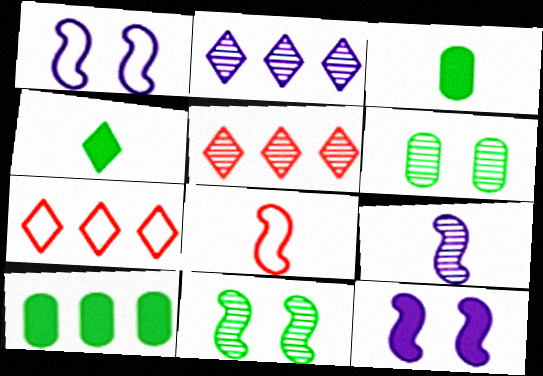[[1, 3, 5], 
[5, 6, 9]]